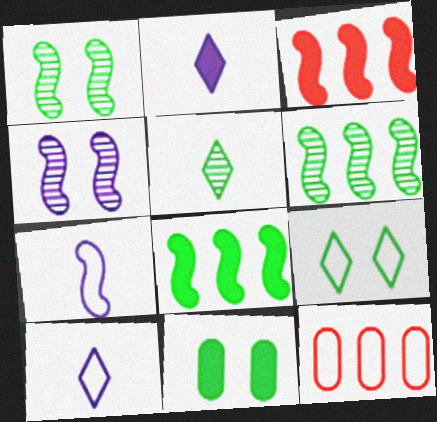[[1, 2, 12], 
[1, 3, 7], 
[1, 9, 11], 
[2, 3, 11], 
[7, 9, 12]]